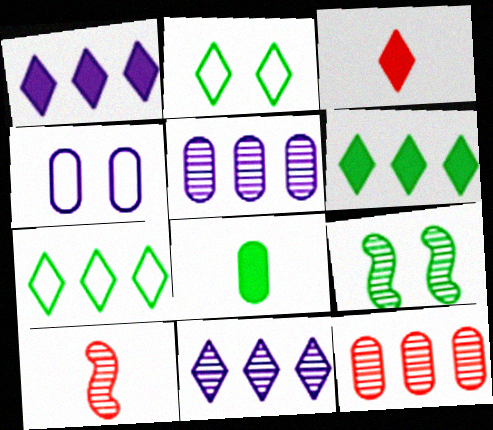[[2, 3, 11], 
[4, 6, 10], 
[4, 8, 12], 
[7, 8, 9]]